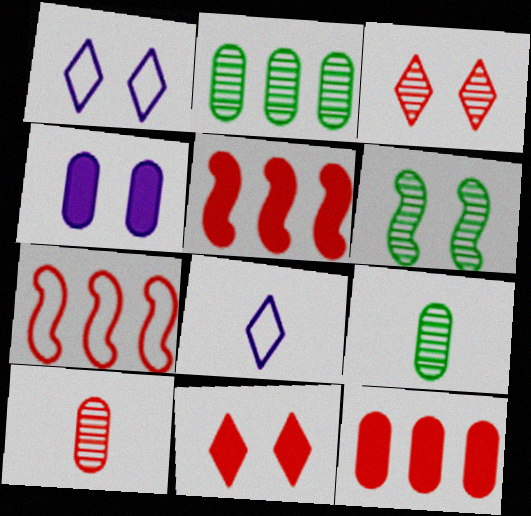[[1, 5, 9], 
[6, 8, 12], 
[7, 10, 11]]